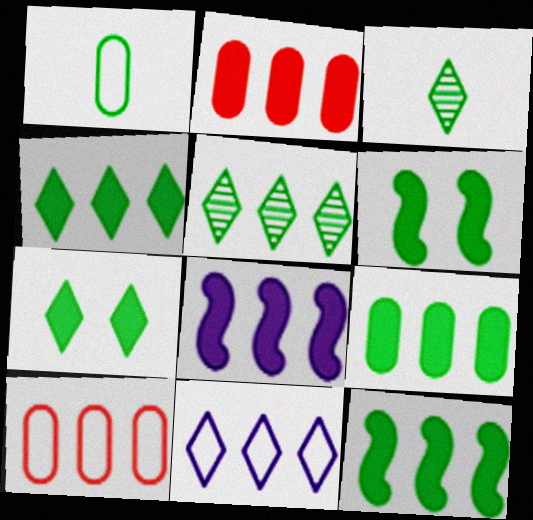[[1, 5, 6], 
[2, 4, 8], 
[4, 9, 12], 
[5, 8, 10]]